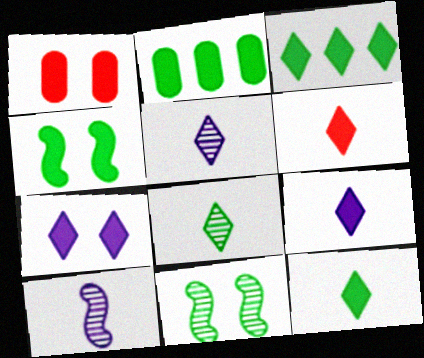[[1, 4, 7], 
[2, 4, 12], 
[3, 6, 7], 
[6, 9, 12]]